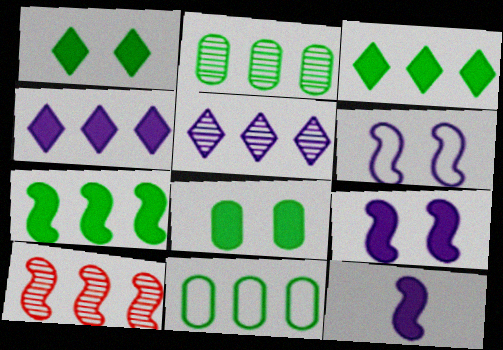[[2, 5, 10], 
[4, 10, 11]]